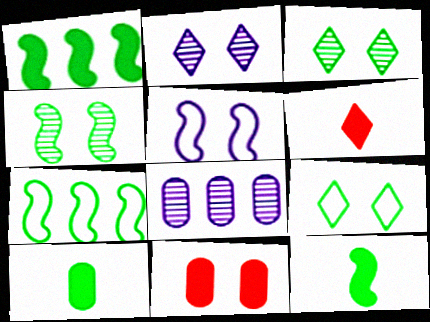[[3, 5, 11], 
[3, 7, 10], 
[4, 7, 12]]